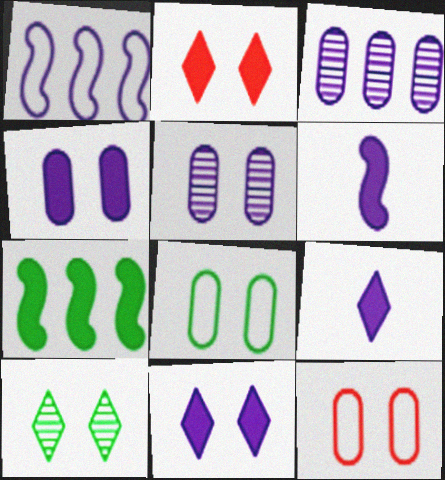[[1, 5, 9]]